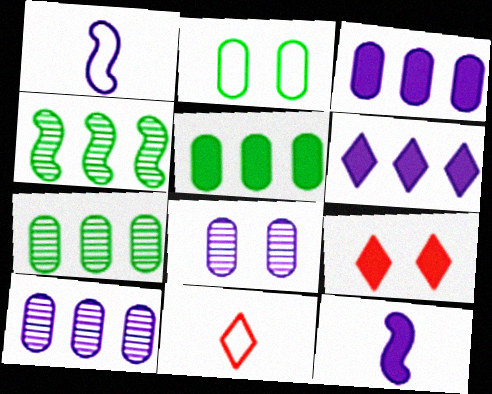[[1, 6, 8], 
[1, 7, 9], 
[5, 9, 12]]